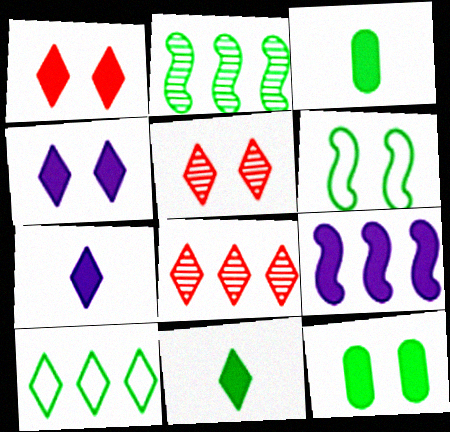[[1, 3, 9], 
[5, 7, 10]]